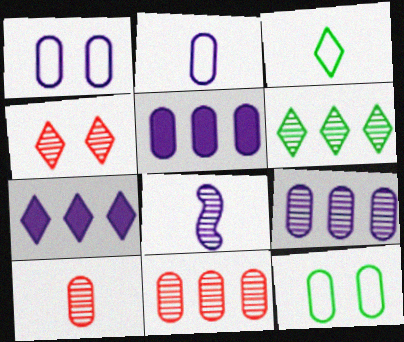[[1, 7, 8], 
[3, 4, 7], 
[5, 10, 12]]